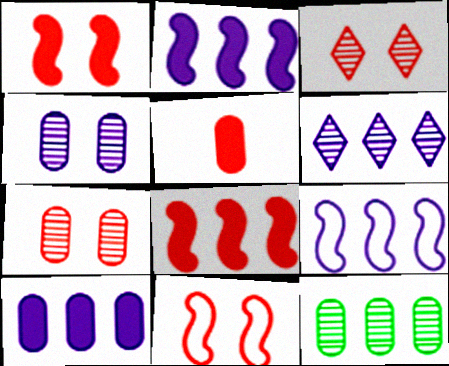[[6, 9, 10]]